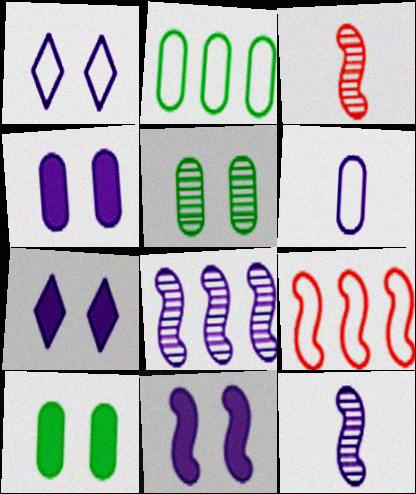[[2, 3, 7], 
[4, 7, 11], 
[6, 7, 8]]